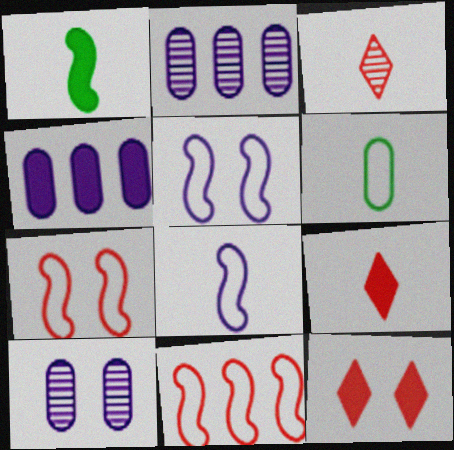[[1, 4, 12]]